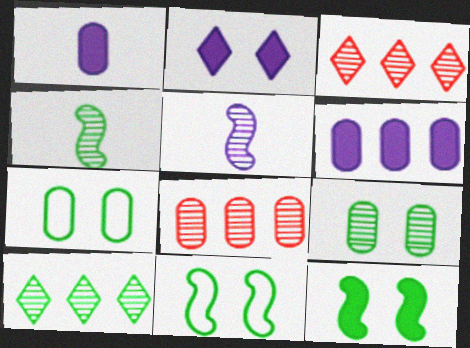[[1, 3, 11], 
[1, 7, 8], 
[3, 5, 9], 
[4, 9, 10]]